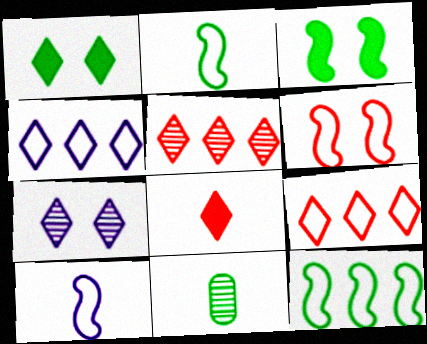[[1, 11, 12], 
[6, 10, 12], 
[8, 10, 11]]